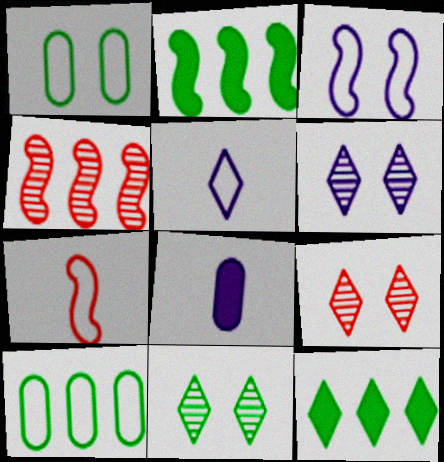[[5, 9, 12], 
[6, 9, 11]]